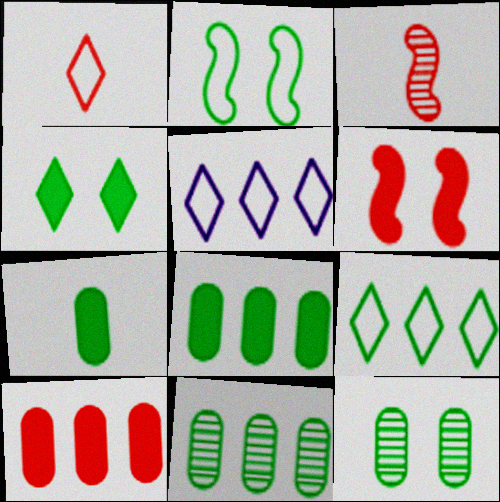[[2, 4, 12]]